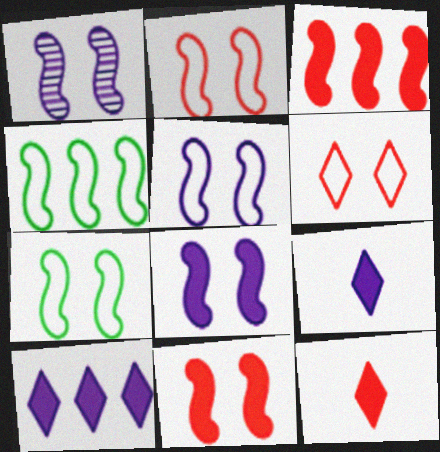[[1, 5, 8], 
[1, 7, 11], 
[2, 5, 7]]